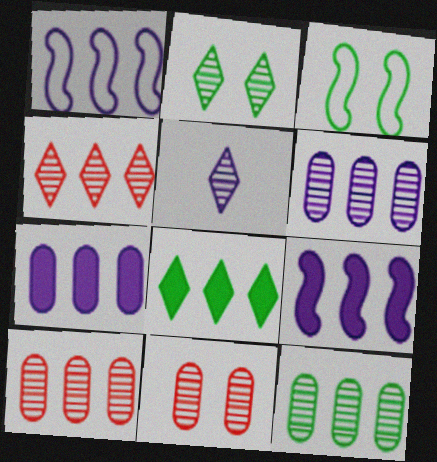[[1, 8, 10], 
[2, 4, 5], 
[6, 10, 12]]